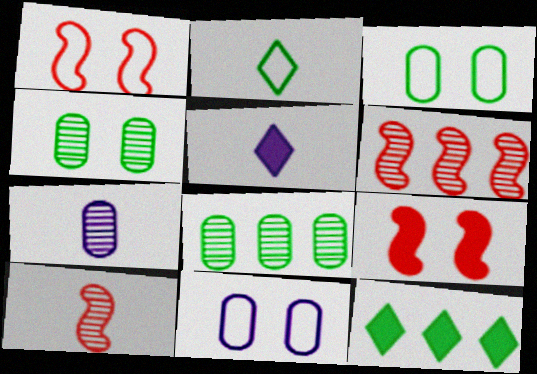[[1, 5, 8], 
[1, 7, 12], 
[3, 5, 6], 
[10, 11, 12]]